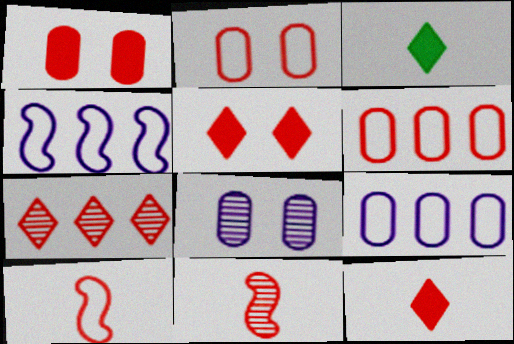[[1, 7, 10], 
[5, 6, 11]]